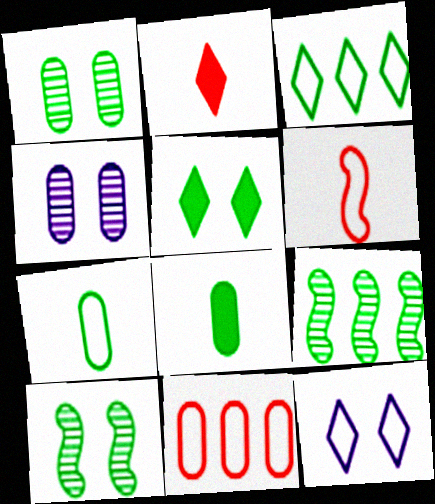[[3, 8, 10], 
[4, 8, 11], 
[5, 7, 9]]